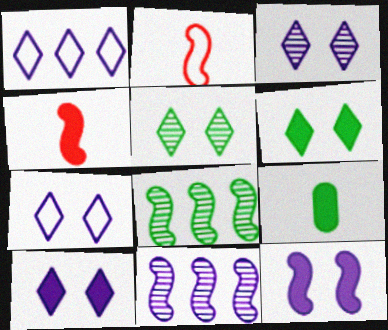[[2, 8, 12], 
[3, 7, 10]]